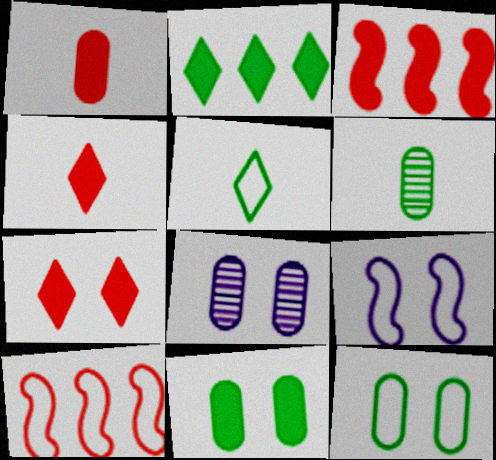[[1, 3, 7], 
[3, 5, 8]]